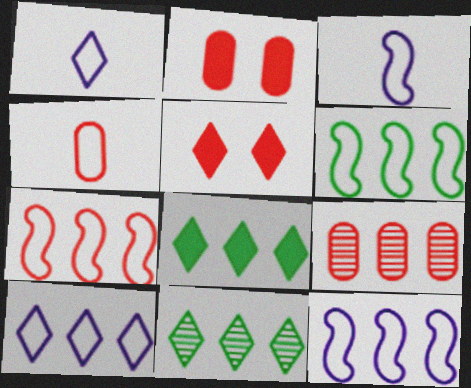[[1, 5, 11], 
[2, 3, 11], 
[2, 4, 9], 
[6, 7, 12], 
[8, 9, 12]]